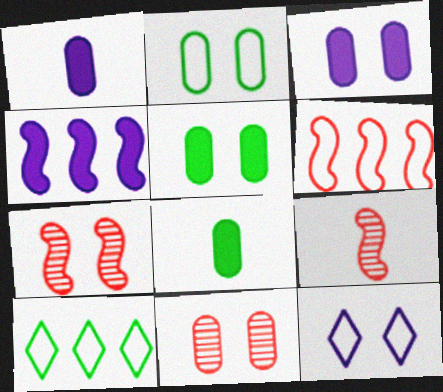[[1, 7, 10], 
[2, 3, 11], 
[3, 9, 10], 
[5, 7, 12]]